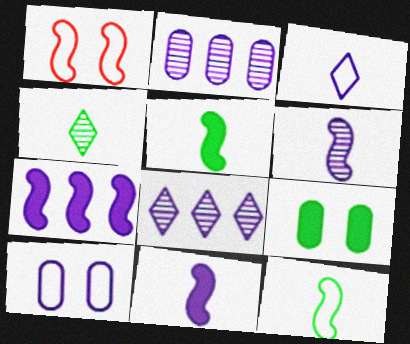[[8, 10, 11]]